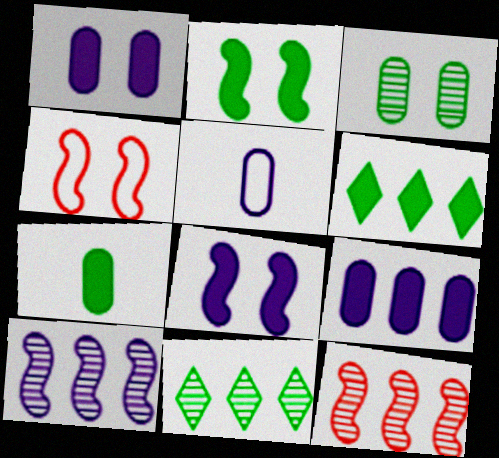[[2, 6, 7]]